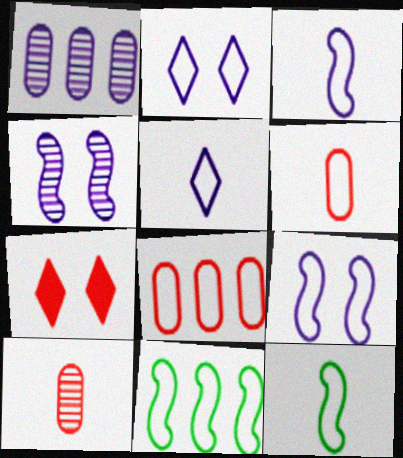[[1, 7, 12], 
[2, 6, 11], 
[2, 8, 12], 
[5, 6, 12]]